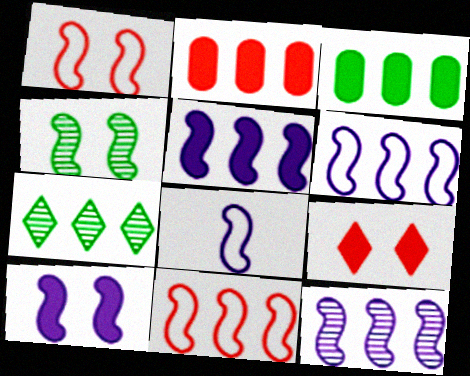[[1, 4, 10], 
[2, 6, 7], 
[5, 6, 12], 
[8, 10, 12]]